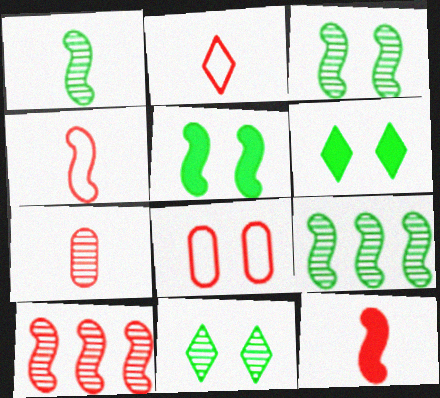[[1, 3, 9], 
[2, 7, 12]]